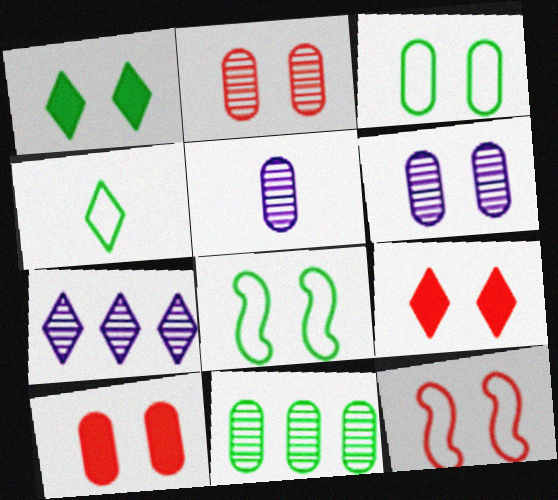[[1, 6, 12], 
[2, 5, 11], 
[2, 9, 12], 
[3, 6, 10], 
[4, 7, 9], 
[6, 8, 9]]